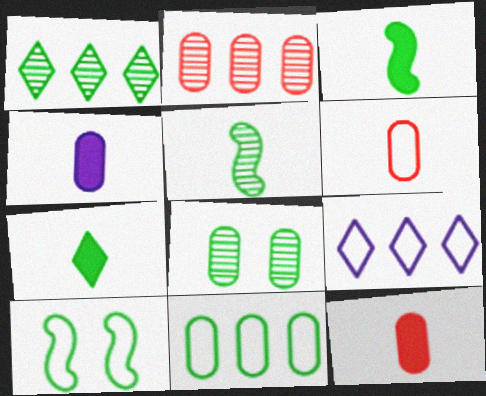[[1, 5, 8], 
[6, 9, 10]]